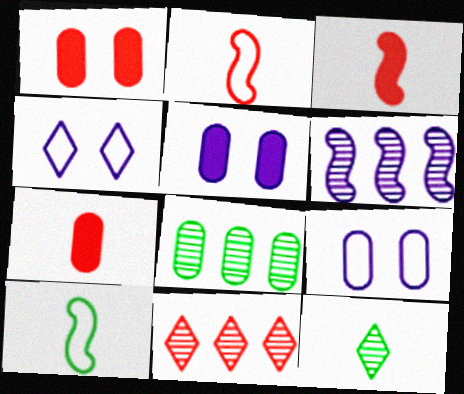[[1, 2, 11], 
[3, 4, 8], 
[5, 10, 11], 
[6, 8, 11], 
[7, 8, 9]]